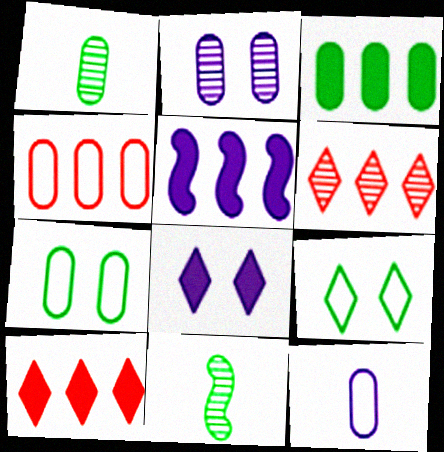[[1, 3, 7], 
[2, 6, 11], 
[3, 5, 10], 
[3, 9, 11], 
[4, 7, 12], 
[4, 8, 11]]